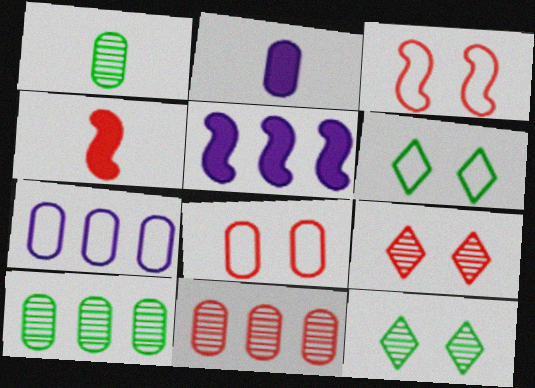[[2, 8, 10], 
[4, 7, 12]]